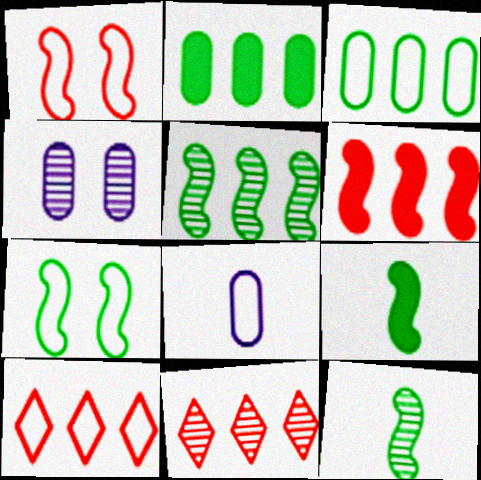[[4, 9, 10], 
[4, 11, 12], 
[5, 7, 9], 
[7, 8, 10]]